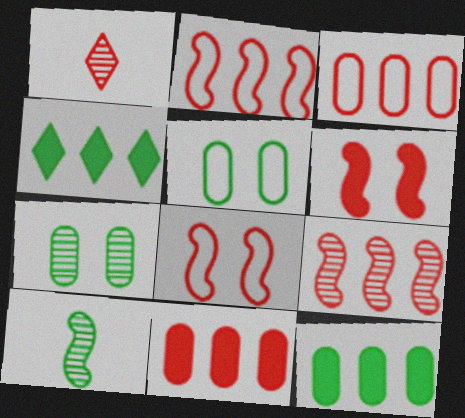[[1, 3, 6], 
[1, 8, 11], 
[4, 5, 10]]